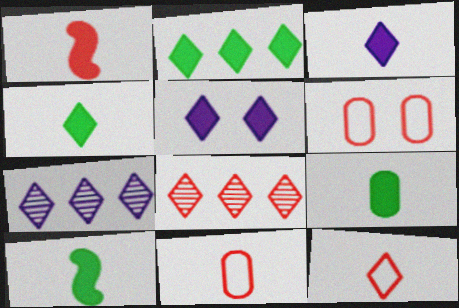[[1, 3, 9], 
[1, 6, 8], 
[4, 9, 10], 
[6, 7, 10]]